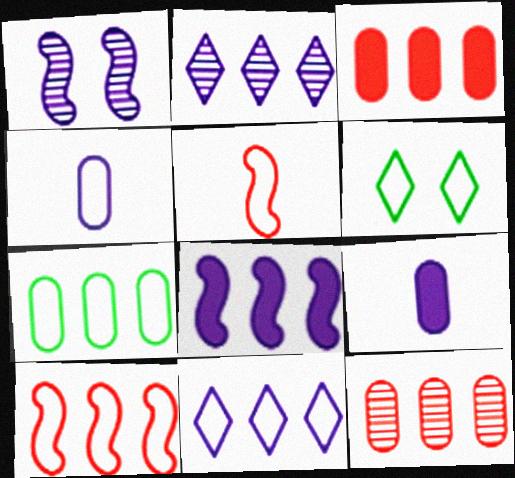[[1, 9, 11], 
[4, 6, 10], 
[7, 10, 11]]